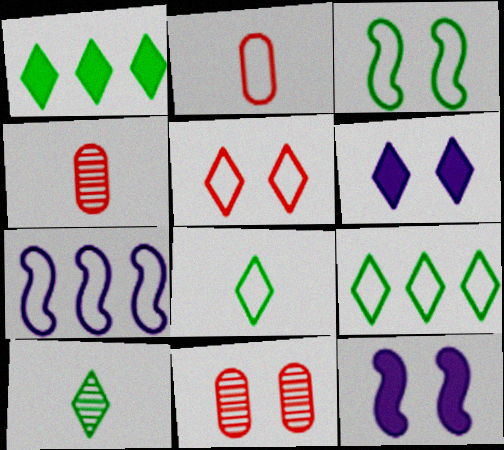[[3, 6, 11], 
[4, 9, 12]]